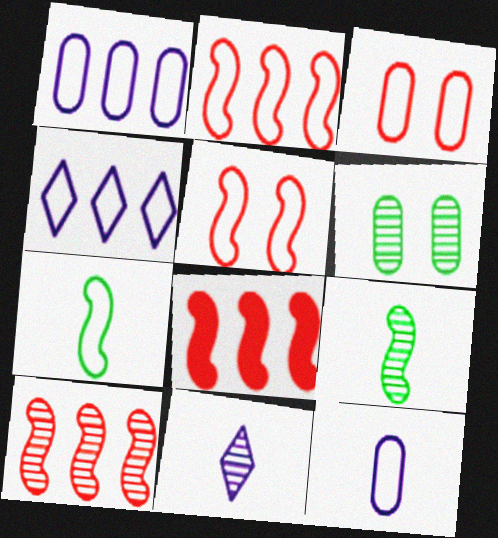[[2, 8, 10], 
[3, 4, 7], 
[6, 10, 11]]